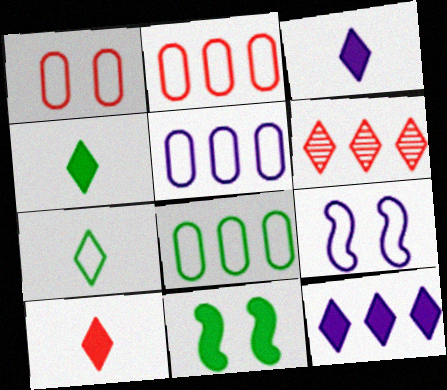[[2, 5, 8], 
[2, 7, 9], 
[3, 4, 10]]